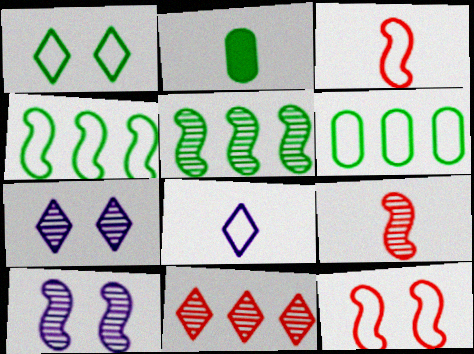[[1, 2, 5], 
[2, 8, 9], 
[5, 9, 10], 
[6, 8, 12]]